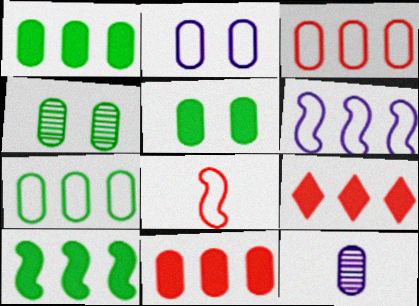[[3, 5, 12]]